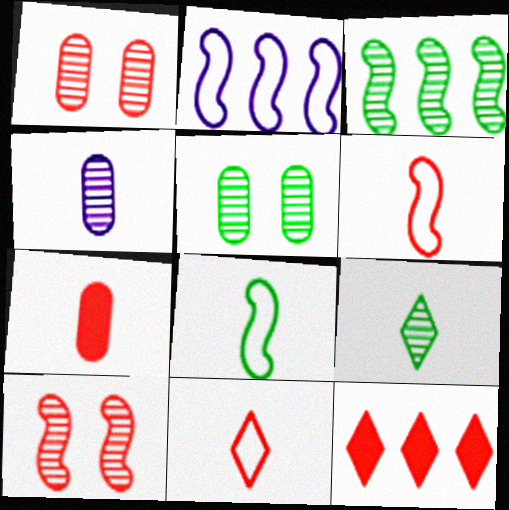[[1, 6, 12], 
[3, 5, 9]]